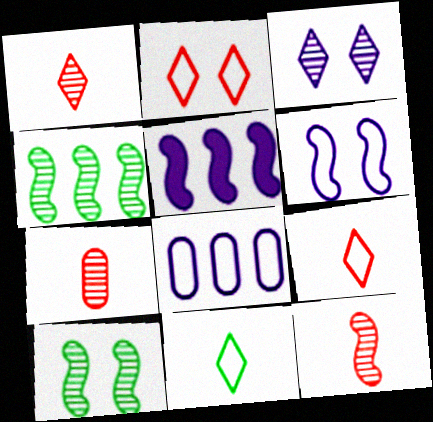[[1, 7, 12], 
[3, 4, 7]]